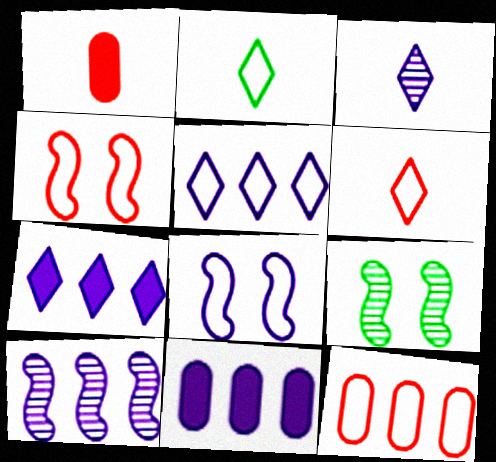[[1, 5, 9], 
[2, 8, 12], 
[3, 8, 11], 
[4, 6, 12], 
[5, 10, 11], 
[6, 9, 11]]